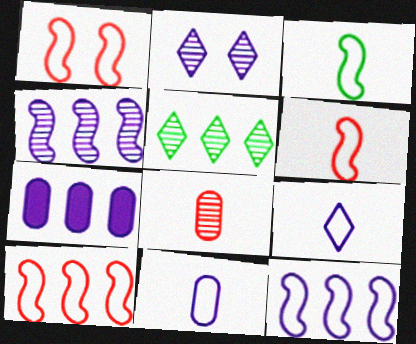[[1, 3, 12], 
[1, 6, 10], 
[5, 7, 10]]